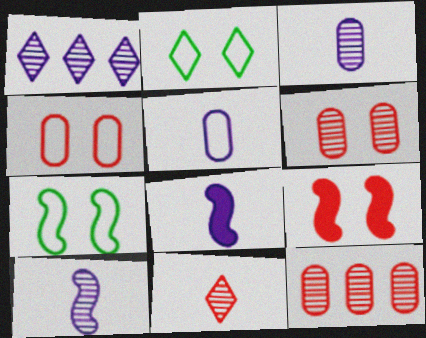[[2, 8, 12]]